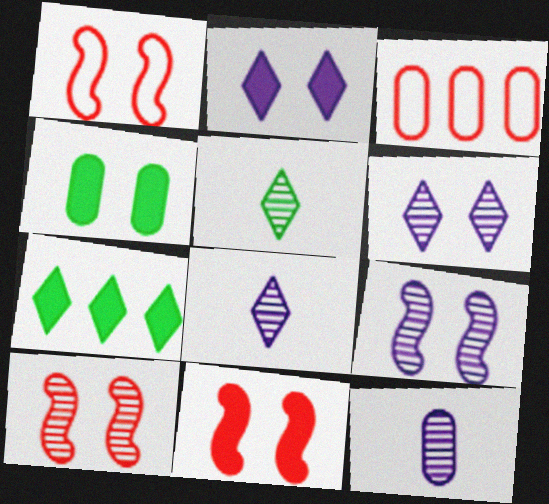[[1, 4, 6], 
[1, 7, 12], 
[1, 10, 11], 
[2, 4, 11], 
[3, 4, 12]]